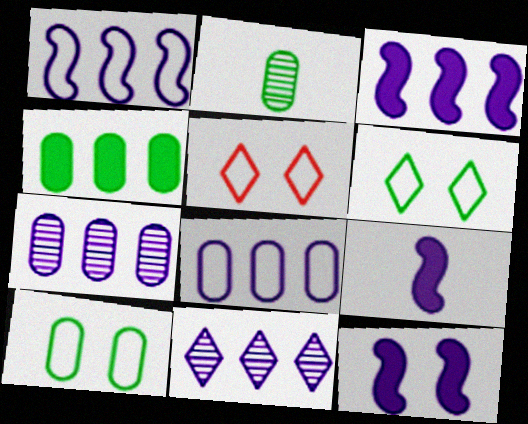[[2, 3, 5], 
[2, 4, 10], 
[3, 8, 11], 
[3, 9, 12]]